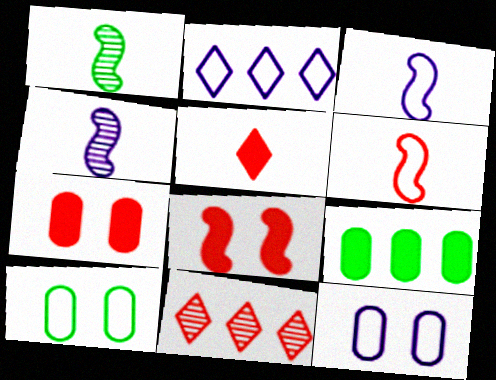[[1, 2, 7], 
[2, 3, 12], 
[2, 6, 10], 
[6, 7, 11]]